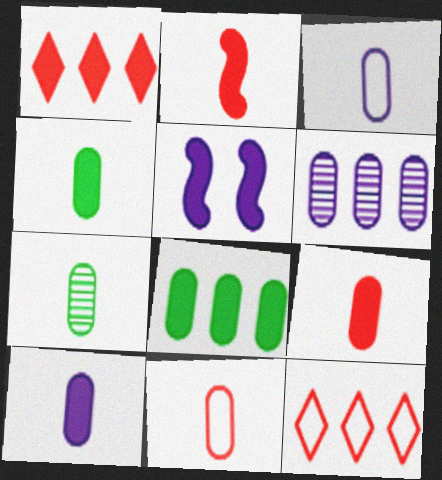[[1, 4, 5], 
[3, 7, 9], 
[4, 9, 10], 
[5, 7, 12], 
[7, 10, 11]]